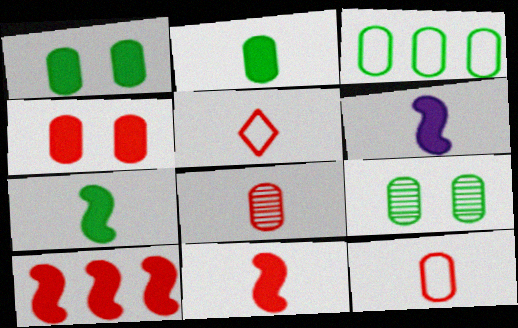[[2, 3, 9], 
[5, 8, 11], 
[6, 7, 11]]